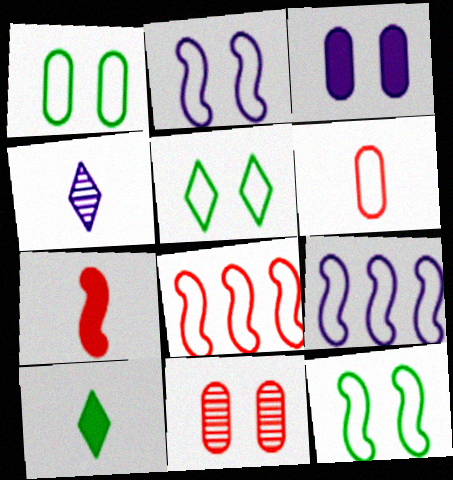[[1, 3, 11], 
[1, 5, 12], 
[3, 4, 9], 
[5, 6, 9], 
[9, 10, 11]]